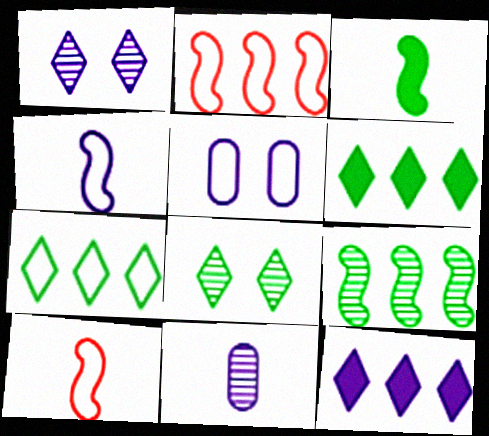[[5, 7, 10]]